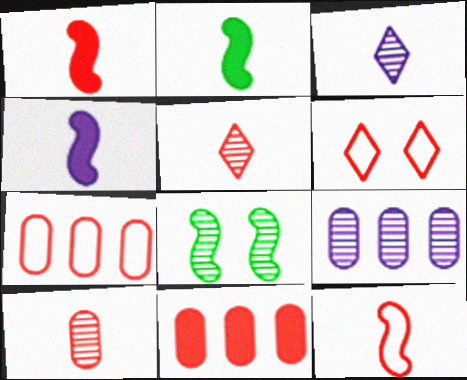[[1, 2, 4], 
[2, 6, 9], 
[5, 8, 9], 
[6, 7, 12]]